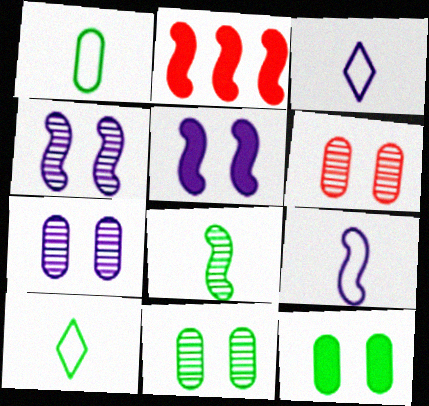[[2, 3, 11], 
[2, 7, 10], 
[6, 7, 11]]